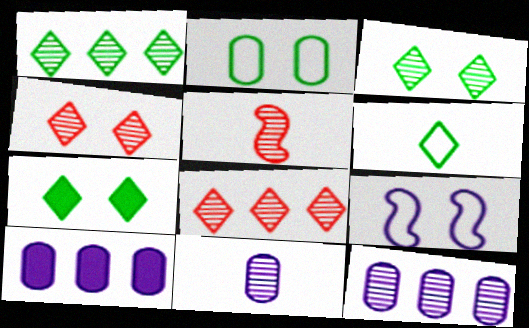[[1, 6, 7], 
[3, 5, 12]]